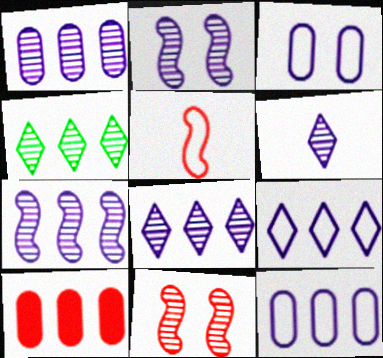[[1, 2, 6], 
[1, 7, 8]]